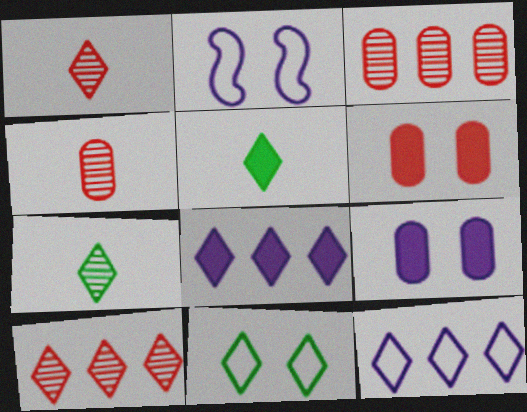[[1, 8, 11], 
[2, 3, 5]]